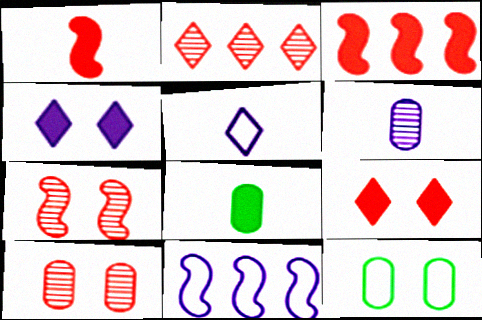[[3, 4, 8], 
[4, 6, 11], 
[4, 7, 12]]